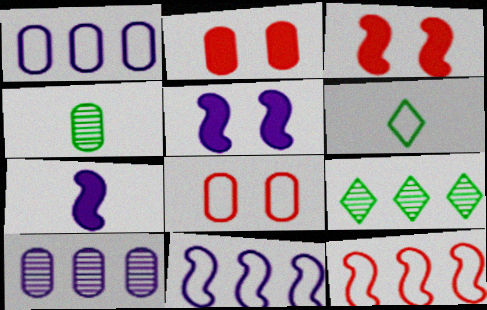[[1, 2, 4], 
[3, 6, 10], 
[6, 8, 11], 
[7, 8, 9]]